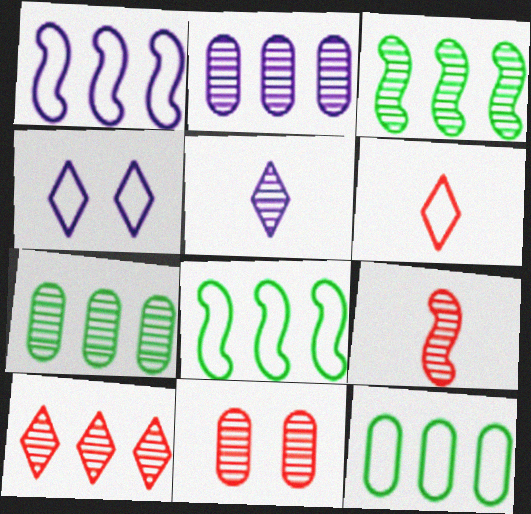[[2, 3, 10], 
[3, 5, 11], 
[9, 10, 11]]